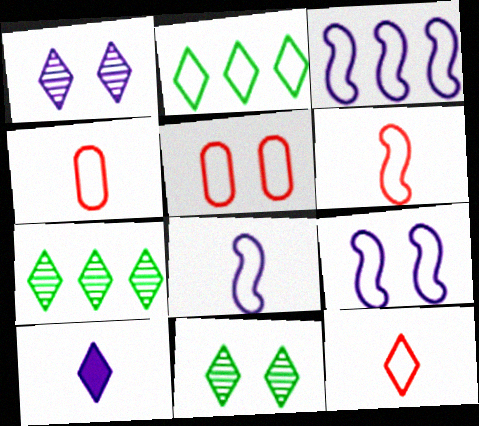[[2, 4, 9], 
[2, 5, 8], 
[3, 8, 9], 
[4, 6, 12]]